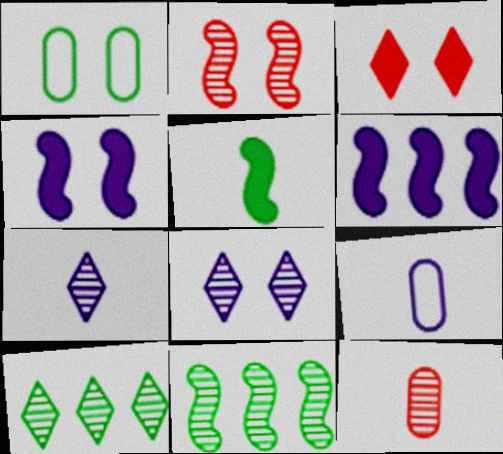[[1, 5, 10], 
[3, 9, 11], 
[6, 8, 9], 
[8, 11, 12]]